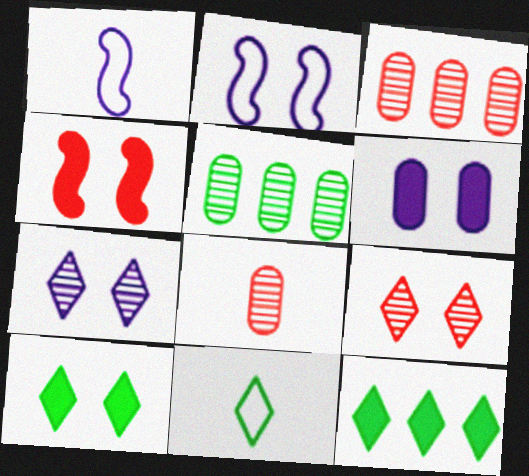[[1, 3, 10], 
[2, 6, 7], 
[2, 8, 12], 
[4, 6, 10]]